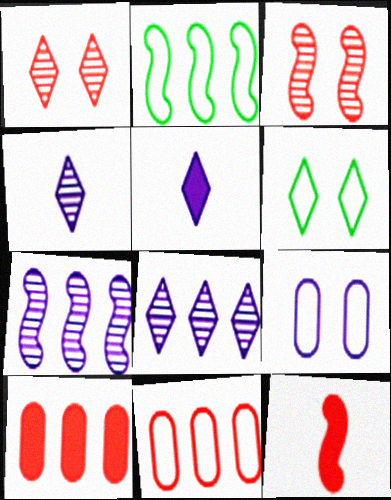[[1, 11, 12], 
[2, 8, 10], 
[5, 7, 9]]